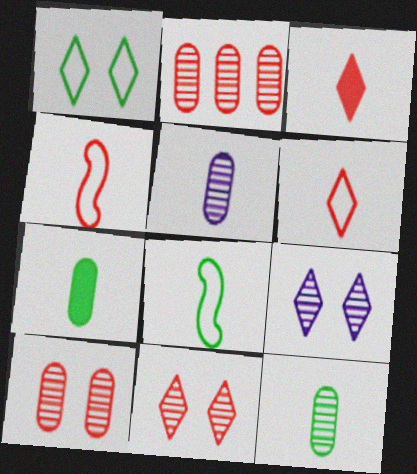[[3, 5, 8]]